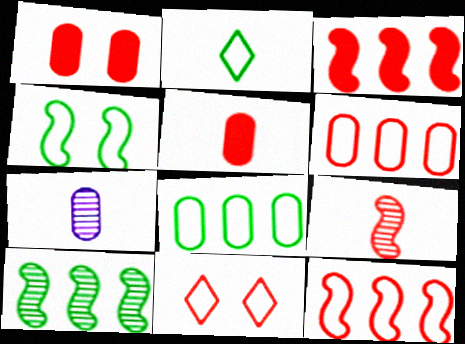[[1, 7, 8], 
[2, 4, 8]]